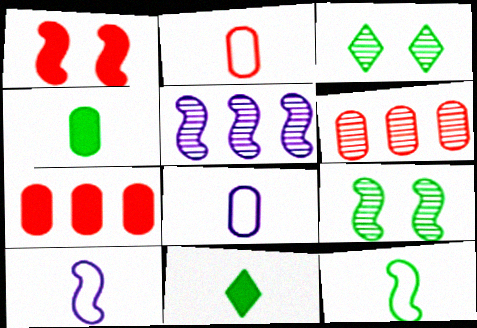[[1, 5, 12], 
[3, 7, 10]]